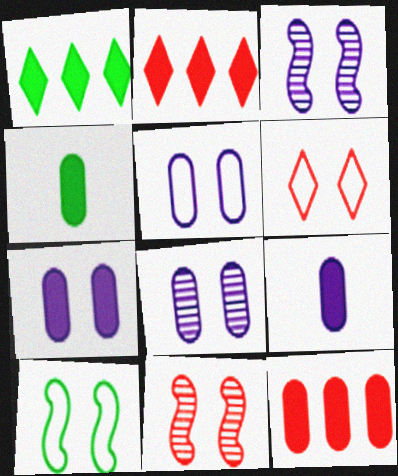[[4, 7, 12], 
[5, 6, 10], 
[5, 7, 8]]